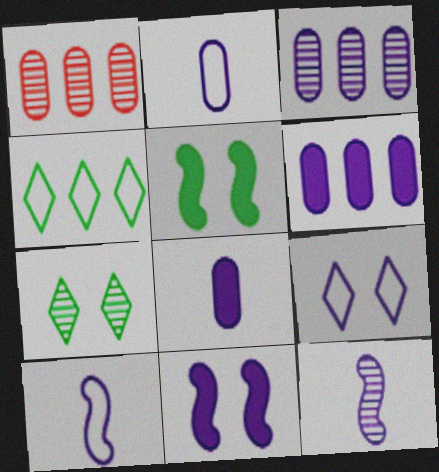[[1, 7, 12], 
[6, 9, 12]]